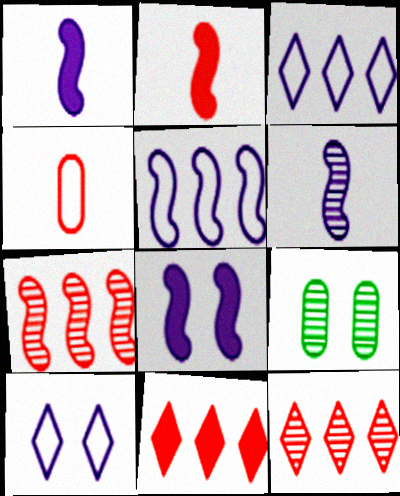[[2, 3, 9], 
[5, 6, 8], 
[6, 9, 12]]